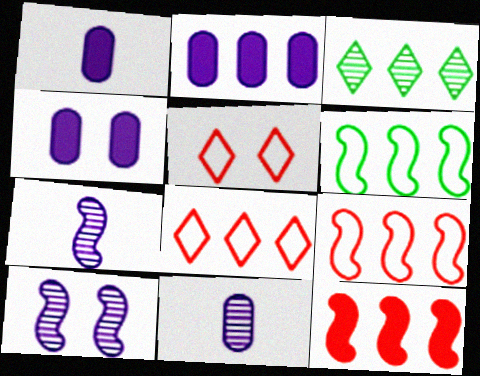[[1, 2, 4], 
[2, 3, 9]]